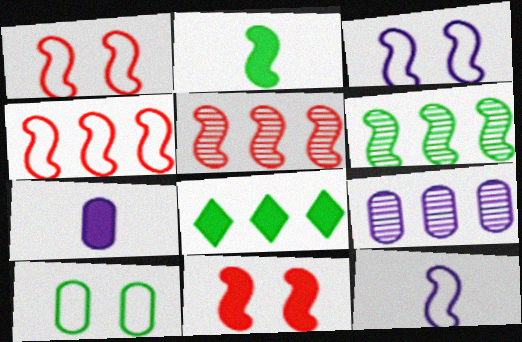[[2, 3, 5], 
[4, 8, 9], 
[6, 11, 12], 
[7, 8, 11]]